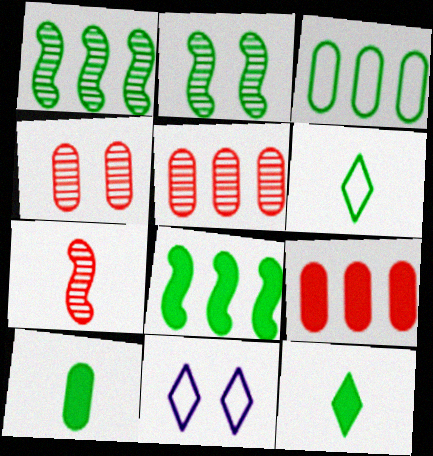[[2, 3, 12]]